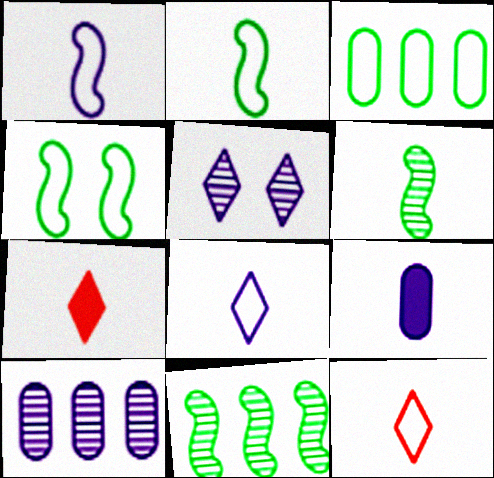[[4, 7, 10], 
[6, 9, 12]]